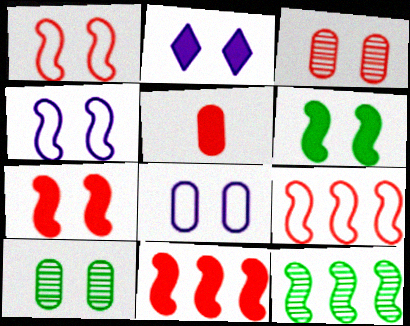[[1, 2, 10]]